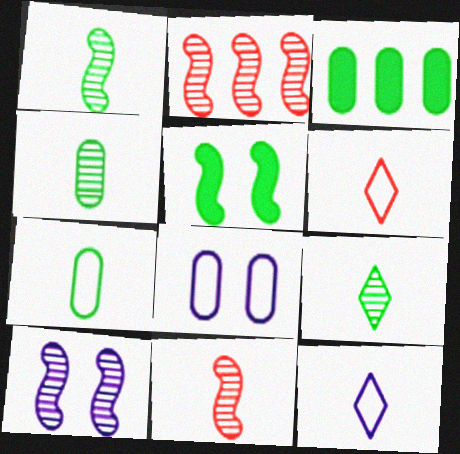[[1, 2, 10], 
[1, 4, 9], 
[3, 6, 10]]